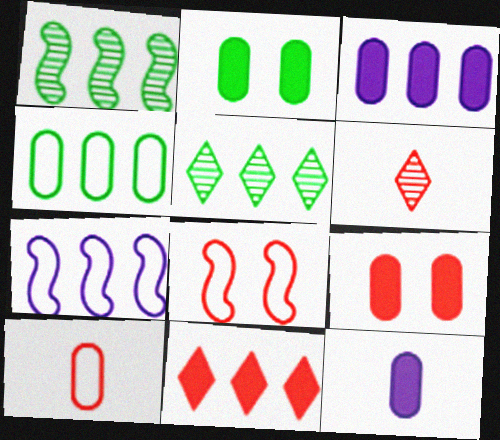[[2, 6, 7], 
[5, 8, 12]]